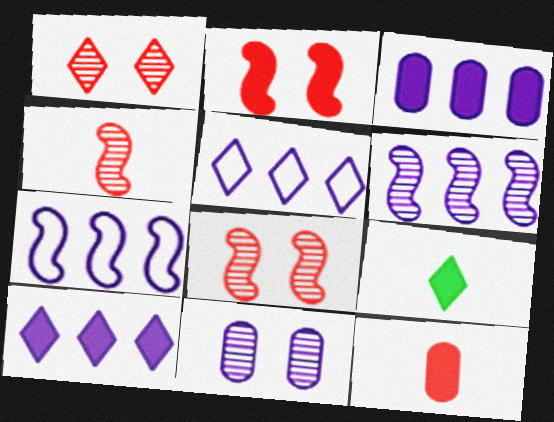[[1, 5, 9], 
[2, 3, 9], 
[3, 5, 6]]